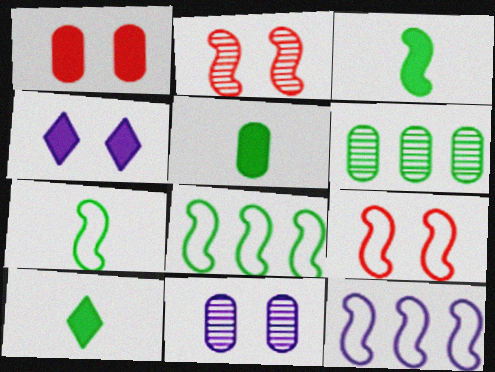[[2, 3, 12], 
[3, 5, 10], 
[7, 9, 12]]